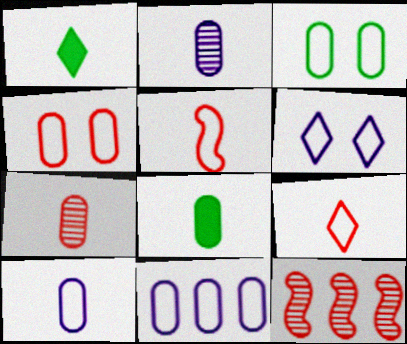[[1, 2, 5], 
[6, 8, 12], 
[7, 8, 10]]